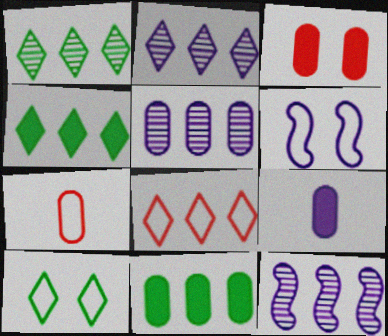[[2, 4, 8], 
[2, 5, 12], 
[2, 6, 9], 
[3, 9, 11], 
[8, 11, 12]]